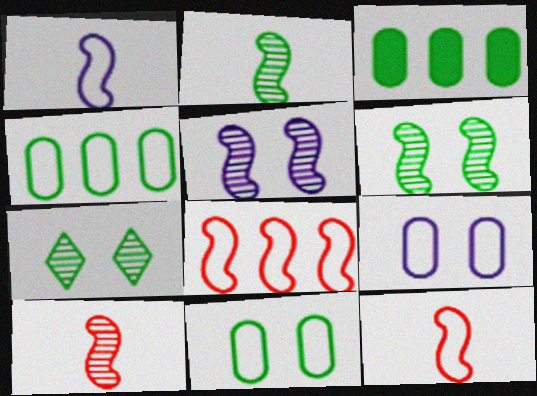[]